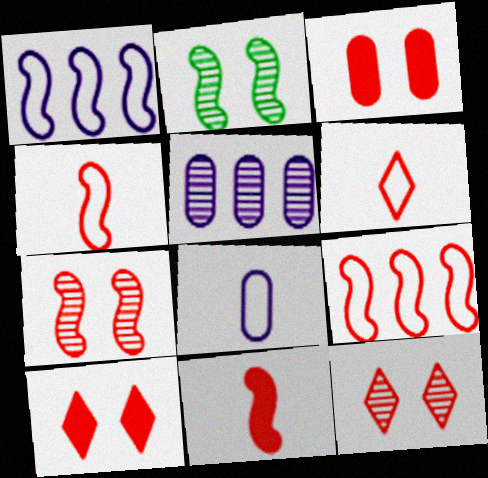[[1, 2, 11], 
[7, 9, 11]]